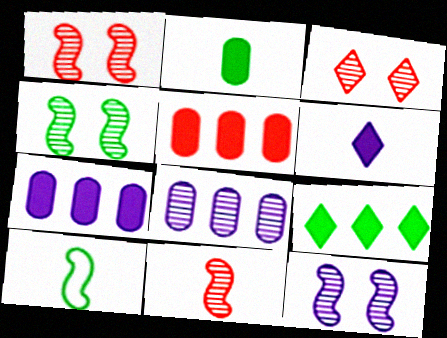[[1, 4, 12], 
[3, 7, 10]]